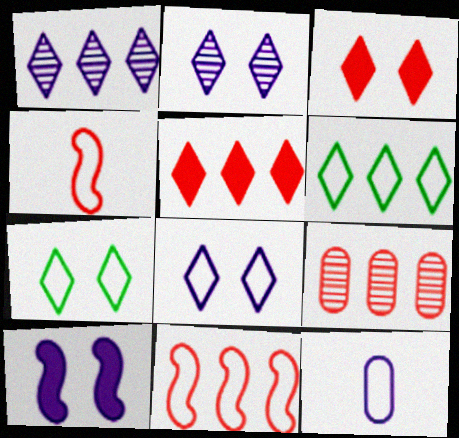[[1, 5, 6], 
[1, 10, 12], 
[2, 3, 7], 
[3, 4, 9], 
[5, 9, 11], 
[7, 11, 12]]